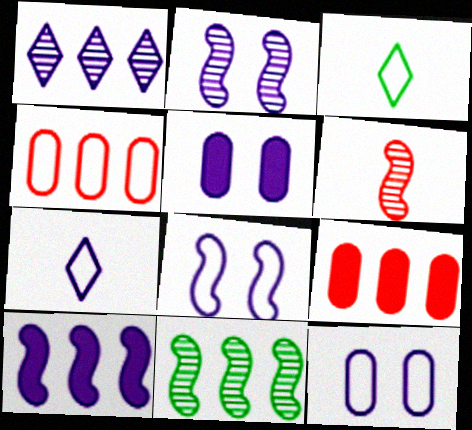[[2, 3, 9], 
[2, 6, 11], 
[3, 4, 8]]